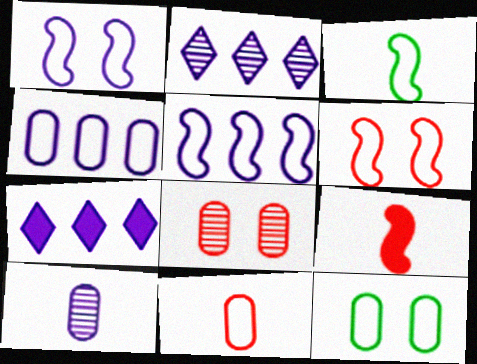[[1, 7, 10], 
[2, 9, 12], 
[3, 5, 6], 
[3, 7, 8], 
[4, 11, 12]]